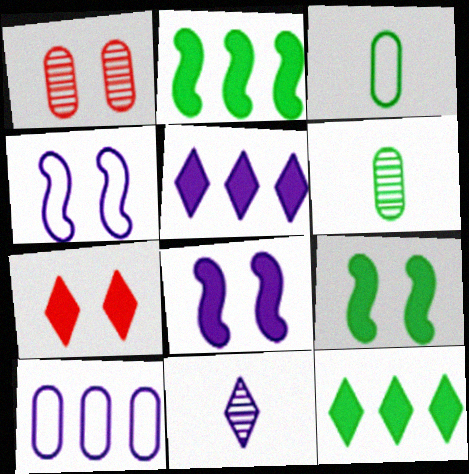[[8, 10, 11]]